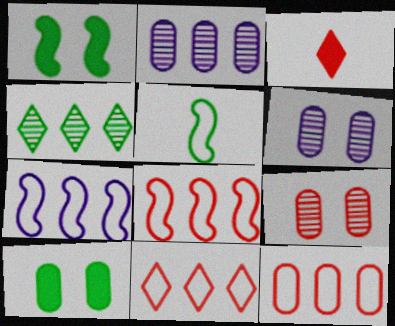[[3, 8, 9], 
[4, 5, 10], 
[8, 11, 12]]